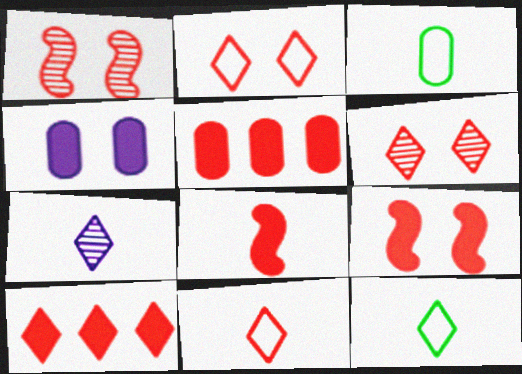[[1, 5, 11], 
[3, 7, 8], 
[6, 10, 11]]